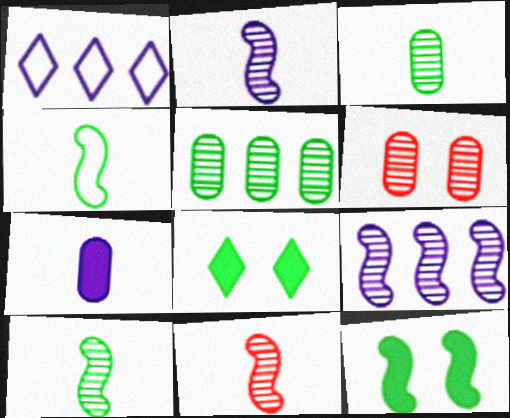[[2, 10, 11], 
[4, 5, 8]]